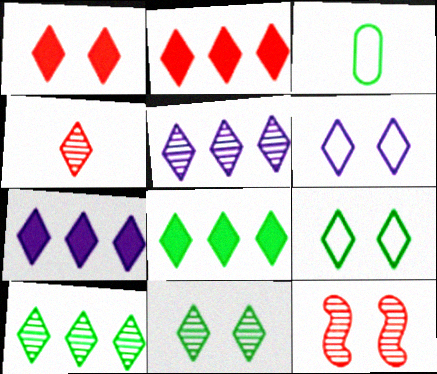[[1, 6, 11], 
[2, 7, 8], 
[3, 7, 12], 
[4, 5, 11], 
[4, 6, 8], 
[4, 7, 9]]